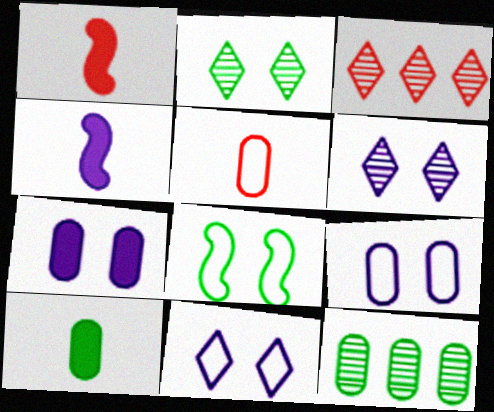[[1, 11, 12], 
[5, 7, 12]]